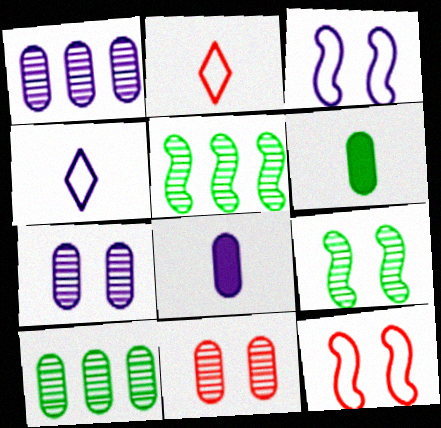[]